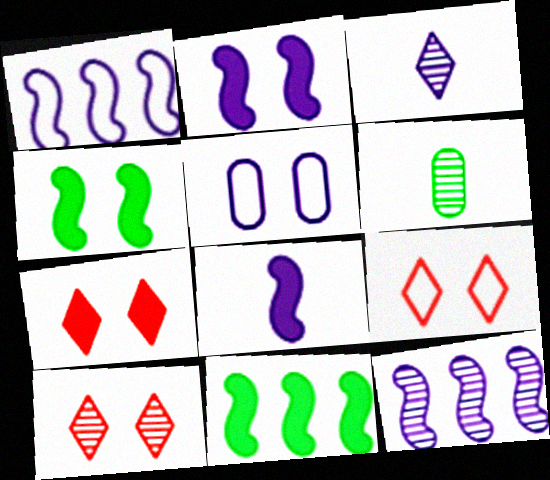[[1, 6, 7], 
[4, 5, 10], 
[6, 10, 12], 
[7, 9, 10]]